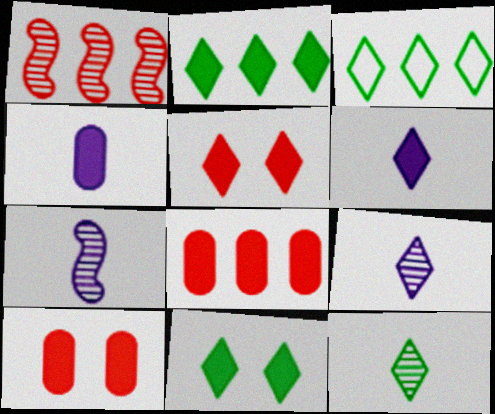[[2, 5, 6], 
[3, 5, 9], 
[3, 7, 10], 
[3, 11, 12]]